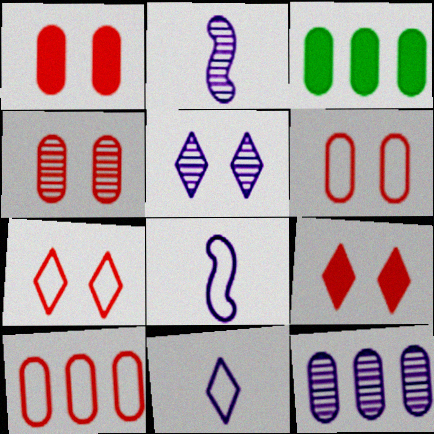[[1, 4, 6], 
[2, 3, 7], 
[2, 5, 12], 
[3, 10, 12]]